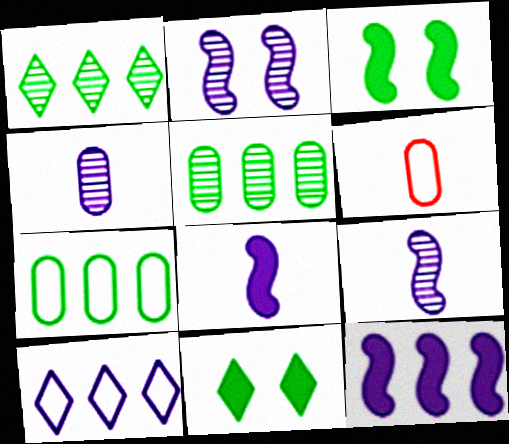[]